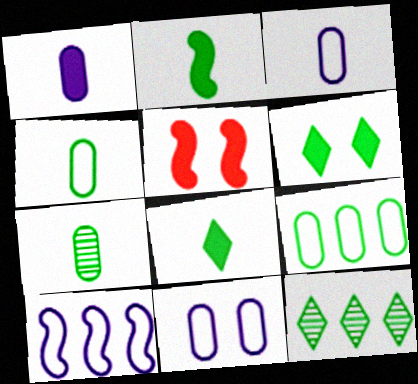[[3, 5, 12]]